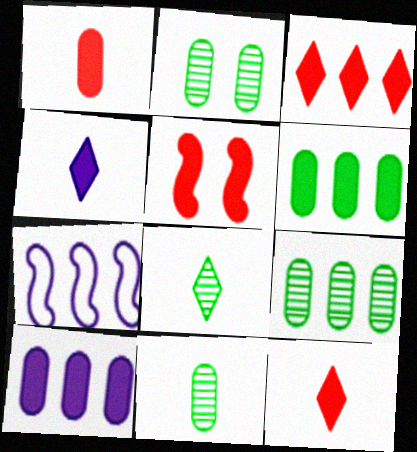[[1, 3, 5], 
[2, 7, 12], 
[2, 9, 11], 
[3, 7, 9], 
[4, 5, 6]]